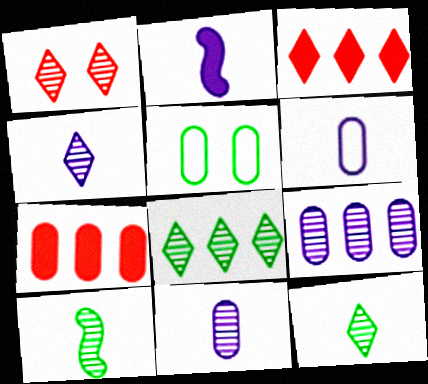[[1, 4, 8], 
[1, 9, 10], 
[2, 4, 6], 
[5, 7, 11]]